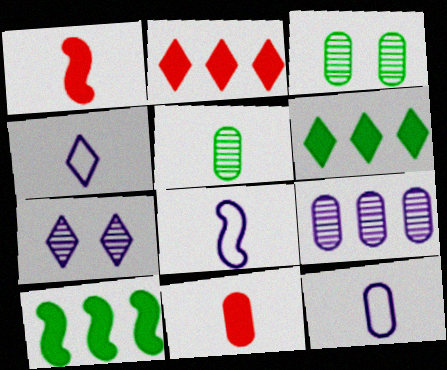[[1, 4, 5], 
[2, 3, 8], 
[4, 8, 12], 
[5, 11, 12]]